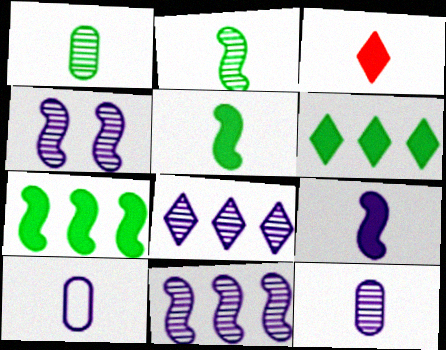[[2, 3, 10], 
[4, 8, 12]]